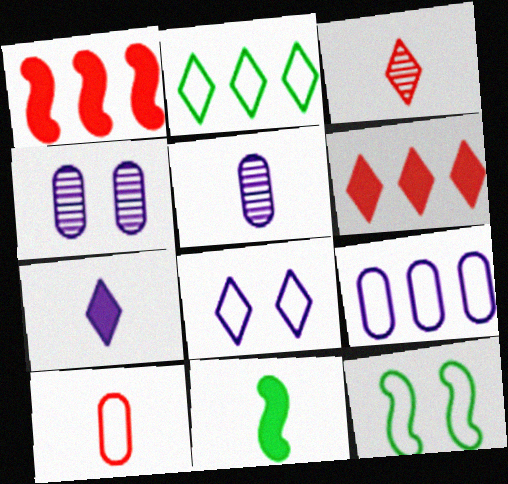[[5, 6, 12]]